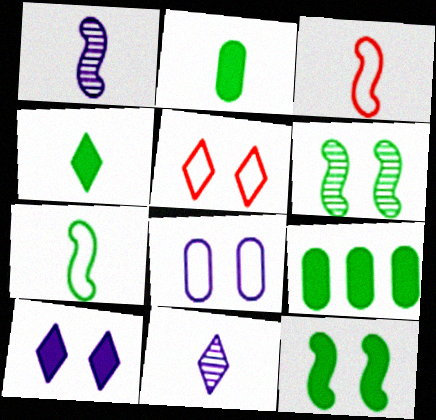[[1, 5, 9], 
[2, 3, 11], 
[4, 9, 12]]